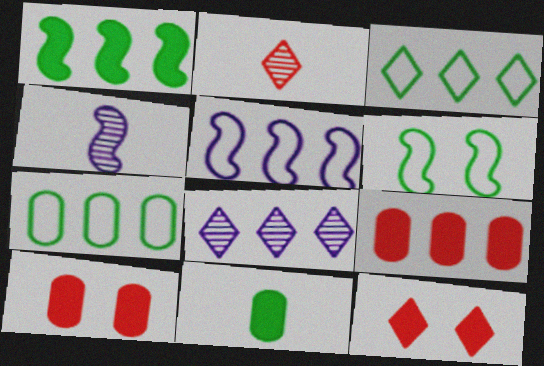[[3, 4, 10], 
[4, 7, 12]]